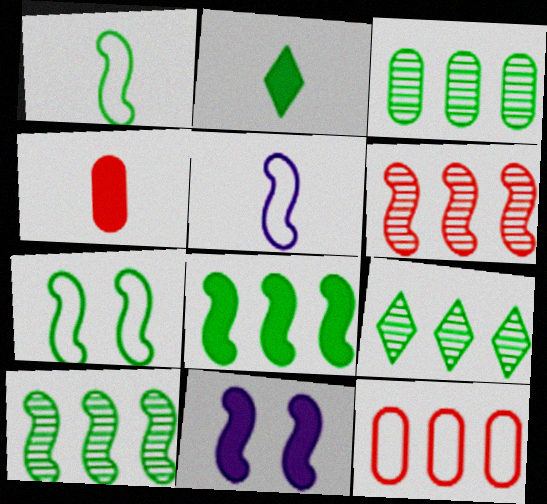[[1, 6, 11], 
[2, 3, 7], 
[3, 9, 10]]